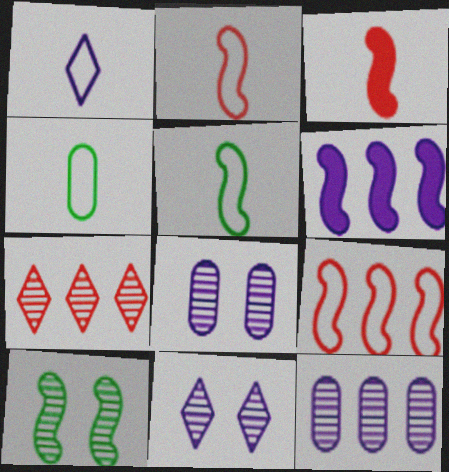[[1, 2, 4], 
[1, 6, 8], 
[2, 6, 10]]